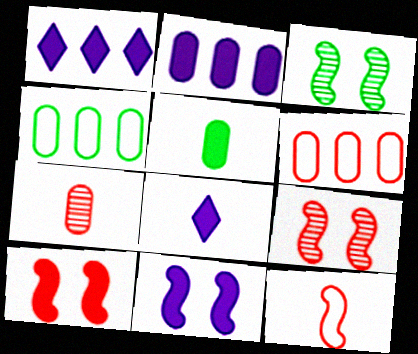[[1, 5, 10], 
[2, 8, 11], 
[3, 6, 8], 
[4, 8, 9]]